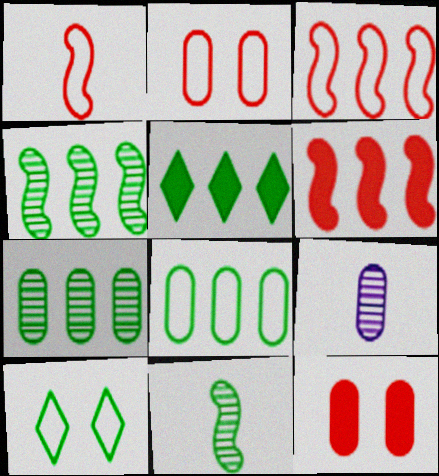[[4, 5, 8], 
[6, 9, 10], 
[8, 9, 12]]